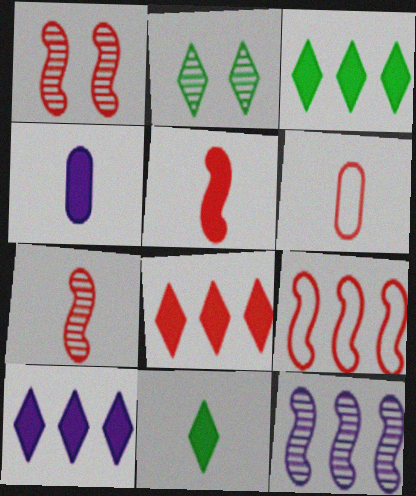[[1, 5, 9], 
[1, 6, 8], 
[2, 4, 9], 
[3, 8, 10], 
[4, 5, 11]]